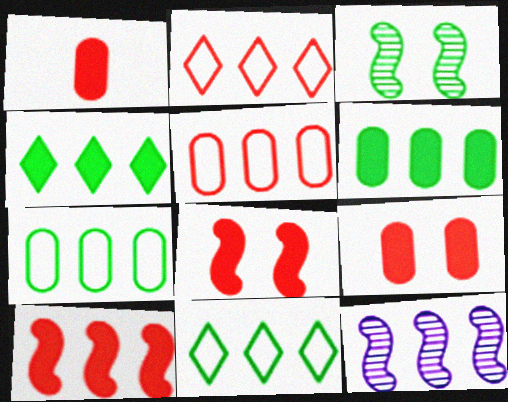[[2, 6, 12], 
[4, 5, 12]]